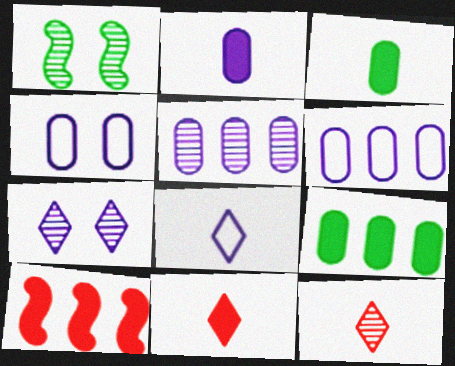[[1, 5, 12], 
[1, 6, 11], 
[2, 4, 5]]